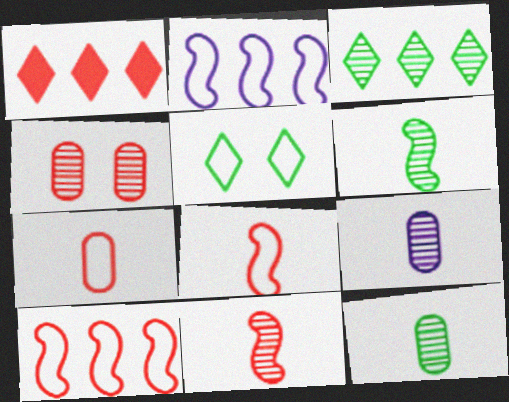[[1, 4, 8], 
[2, 5, 7]]